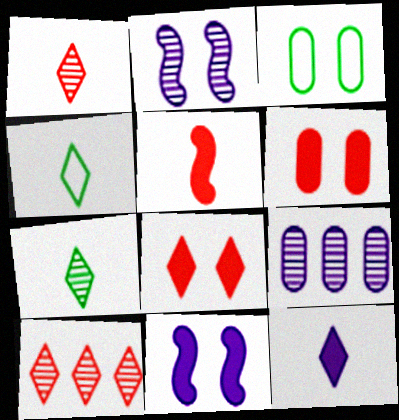[[1, 4, 12], 
[2, 3, 8]]